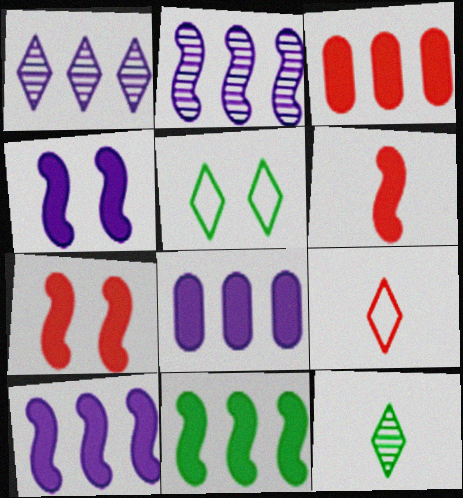[[4, 6, 11]]